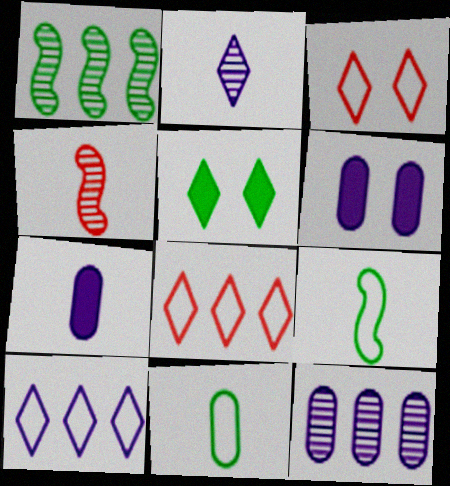[[1, 3, 7], 
[1, 5, 11], 
[2, 5, 8]]